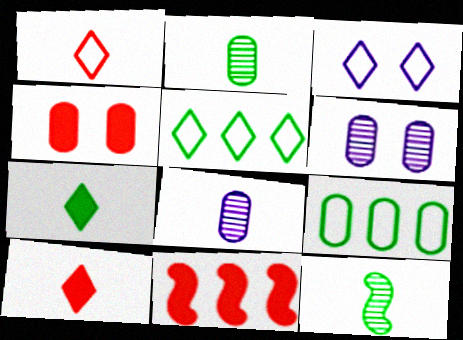[[1, 3, 5], 
[2, 3, 11], 
[4, 8, 9], 
[4, 10, 11]]